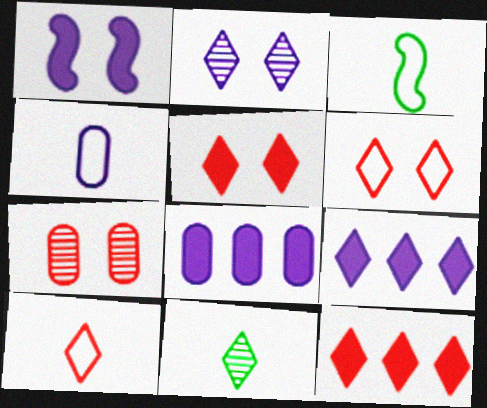[[3, 4, 10], 
[3, 7, 9], 
[6, 9, 11]]